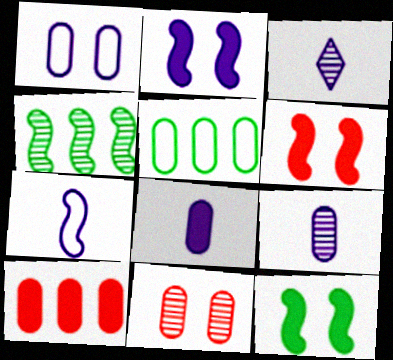[[2, 6, 12], 
[3, 4, 11], 
[3, 5, 6], 
[3, 7, 8], 
[4, 6, 7], 
[5, 8, 11]]